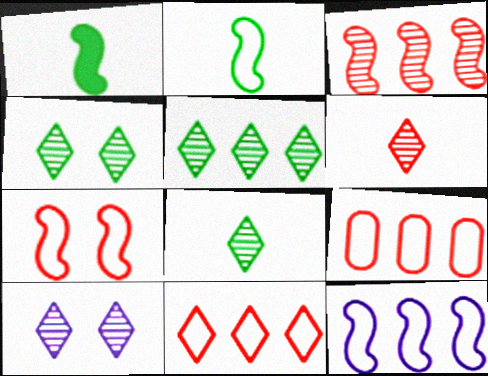[[1, 9, 10], 
[2, 7, 12], 
[4, 5, 8], 
[5, 6, 10]]